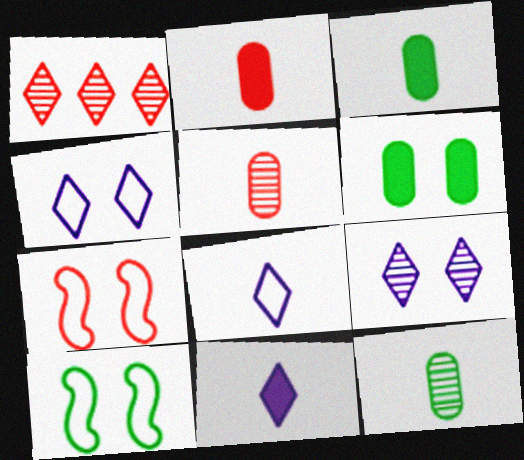[[1, 2, 7], 
[6, 7, 9]]